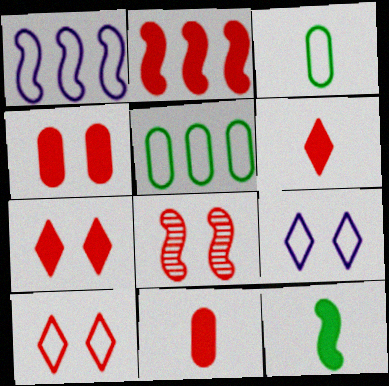[[1, 3, 10], 
[1, 8, 12], 
[2, 4, 6], 
[2, 7, 11], 
[4, 8, 10]]